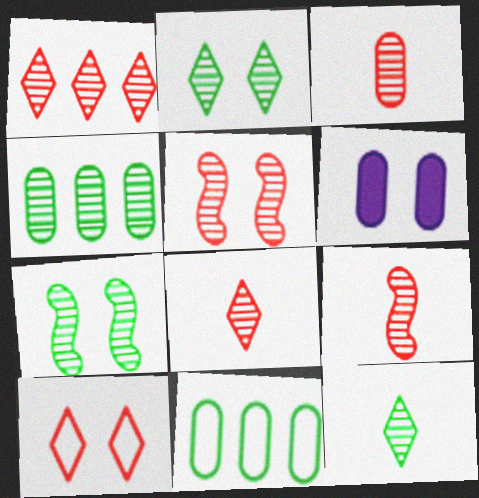[[1, 3, 5], 
[3, 6, 11], 
[3, 8, 9], 
[4, 7, 12], 
[6, 7, 10]]